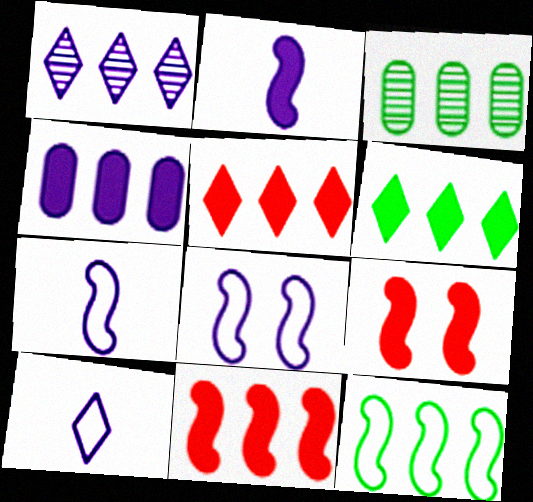[[3, 6, 12], 
[3, 9, 10], 
[4, 6, 11]]